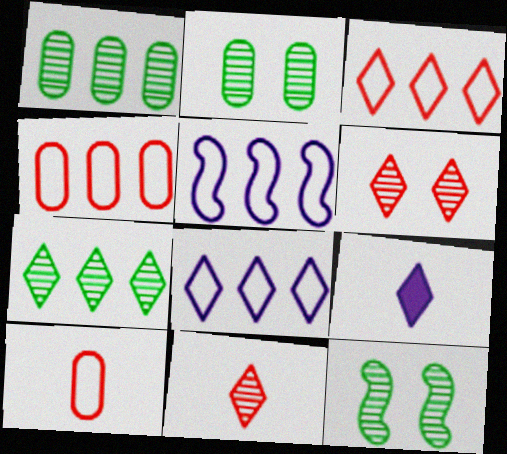[[4, 9, 12]]